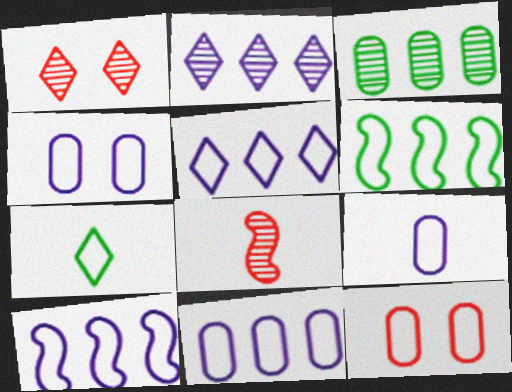[[4, 9, 11], 
[5, 10, 11], 
[7, 10, 12]]